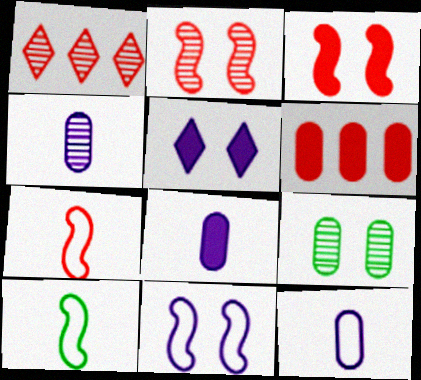[[4, 8, 12], 
[6, 9, 12]]